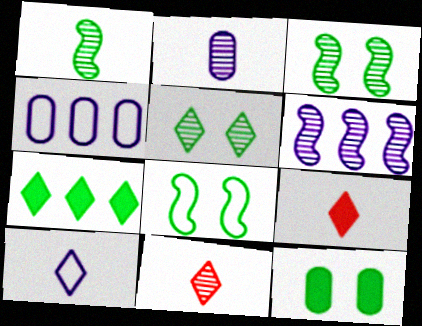[[1, 2, 11], 
[3, 4, 9], 
[5, 8, 12]]